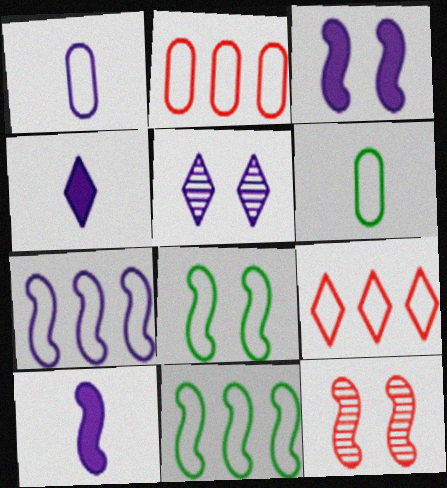[[1, 8, 9], 
[3, 8, 12], 
[10, 11, 12]]